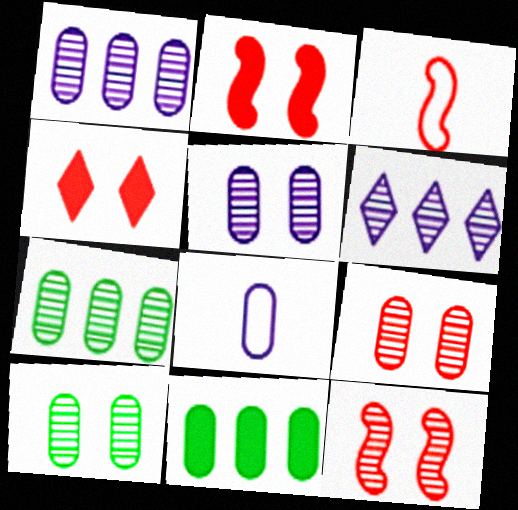[[5, 9, 10], 
[8, 9, 11]]